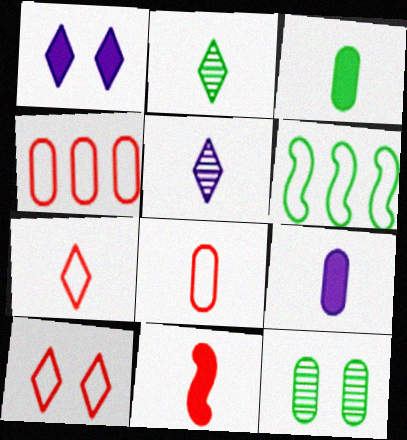[[4, 9, 12]]